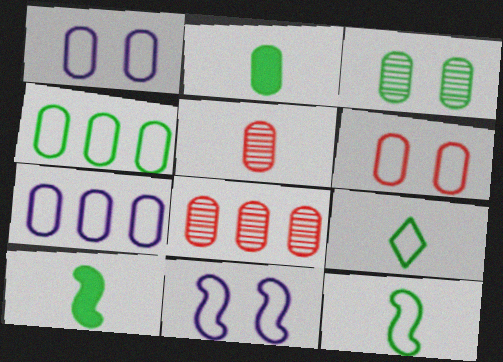[[1, 2, 8], 
[2, 3, 4]]